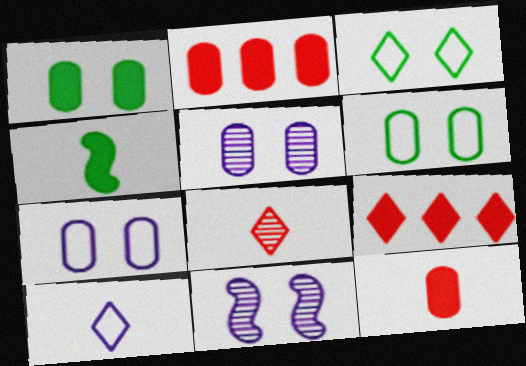[]